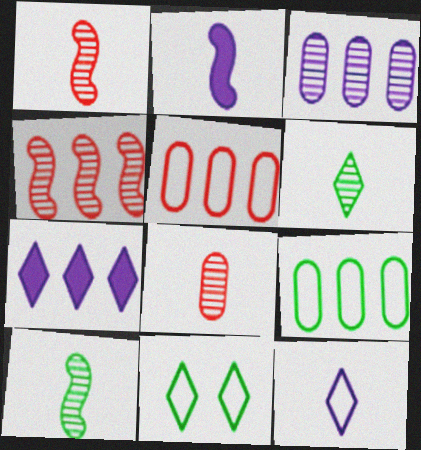[[4, 7, 9]]